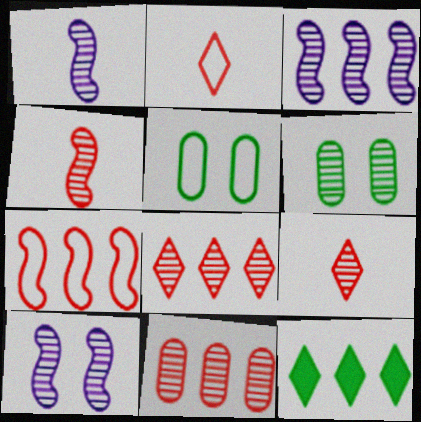[[1, 3, 10], 
[1, 6, 8], 
[3, 6, 9]]